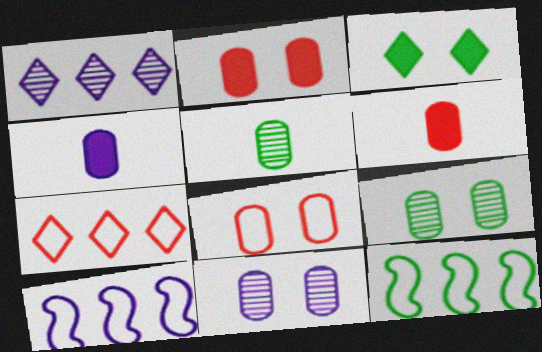[[3, 5, 12]]